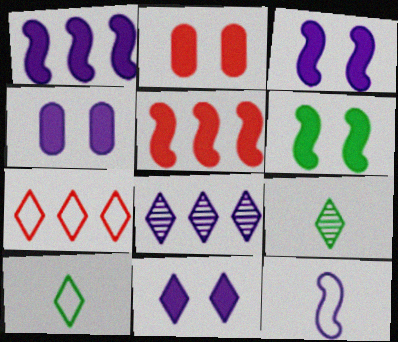[[2, 6, 11], 
[3, 4, 11], 
[4, 8, 12], 
[7, 9, 11]]